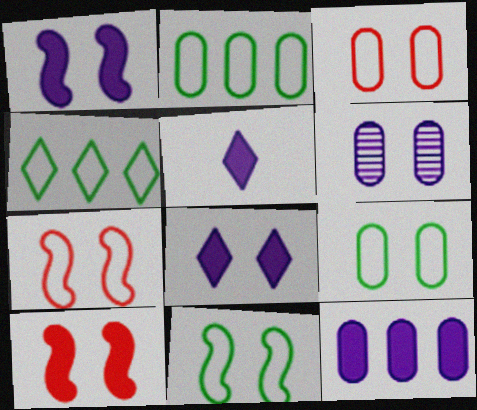[[1, 5, 12]]